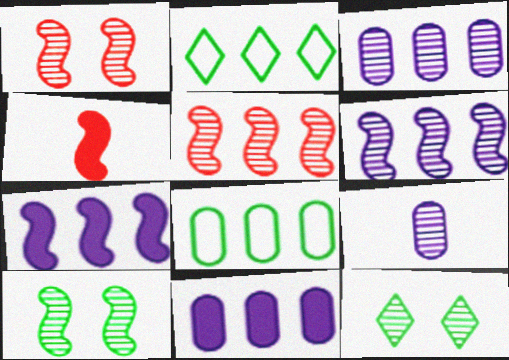[[2, 5, 11], 
[5, 9, 12]]